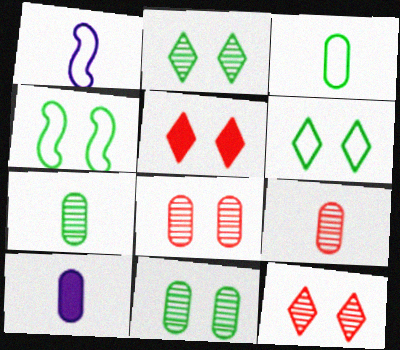[[3, 9, 10]]